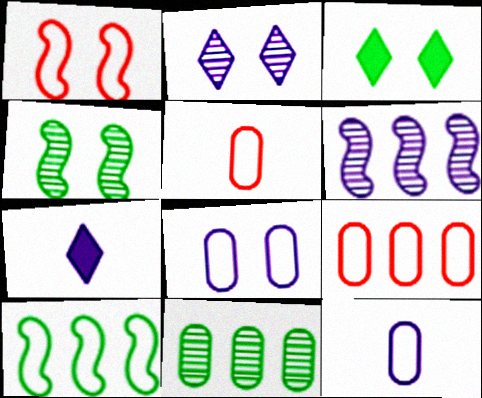[[1, 7, 11], 
[3, 5, 6], 
[4, 7, 9], 
[6, 7, 8]]